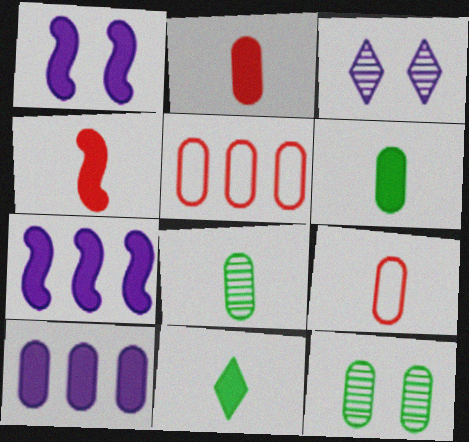[[9, 10, 12]]